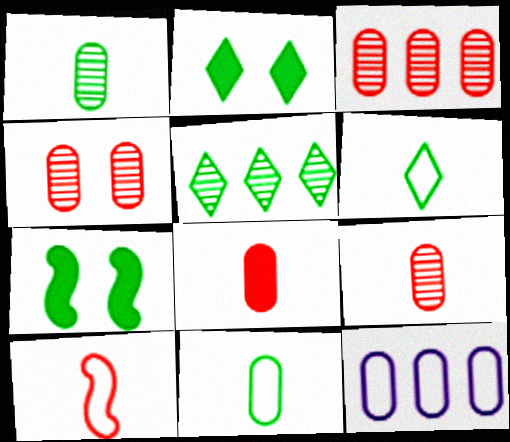[[2, 5, 6], 
[3, 4, 9], 
[5, 7, 11]]